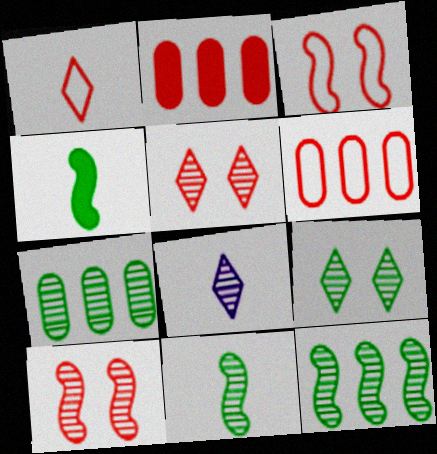[[1, 2, 10], 
[1, 3, 6], 
[7, 8, 10], 
[7, 9, 11]]